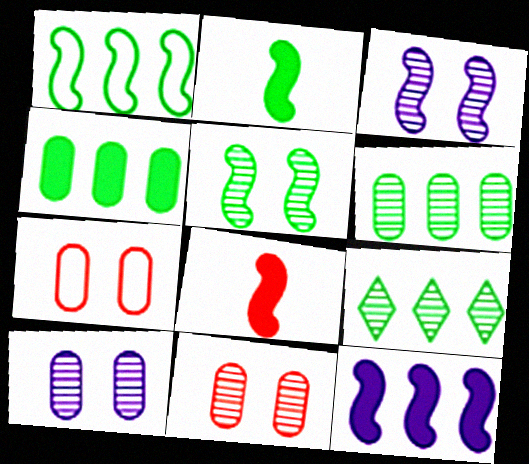[[1, 2, 5], 
[1, 3, 8], 
[1, 4, 9]]